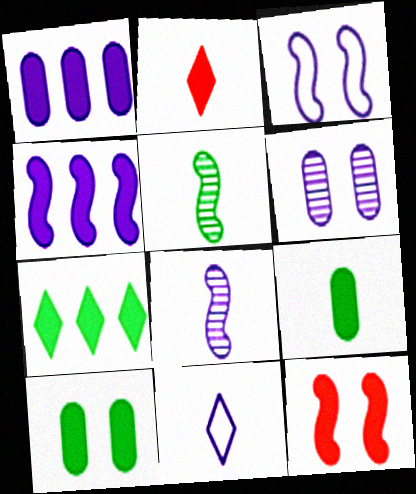[[2, 4, 10], 
[3, 4, 8], 
[4, 6, 11]]